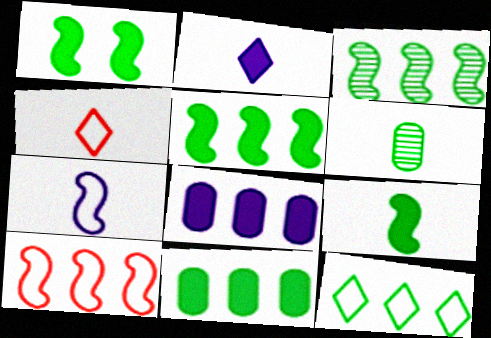[[1, 5, 9], 
[1, 6, 12], 
[3, 11, 12]]